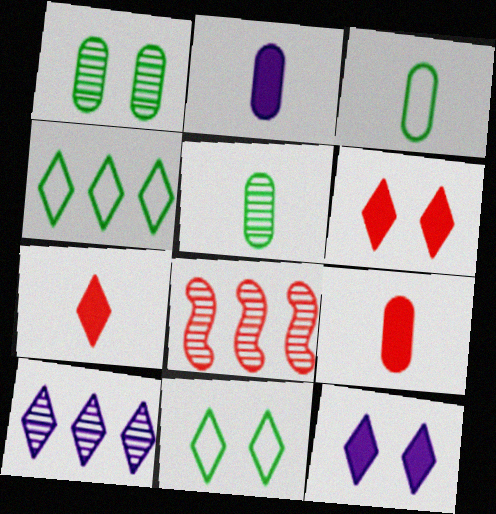[[2, 8, 11], 
[3, 8, 12], 
[7, 10, 11]]